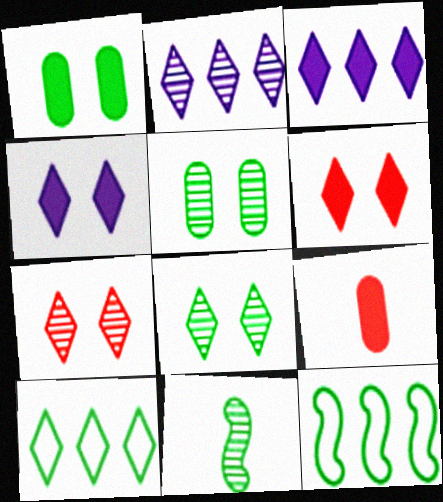[[1, 10, 11]]